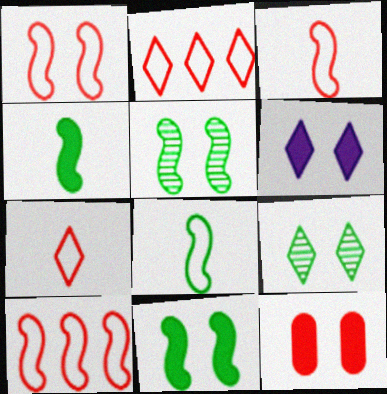[[1, 3, 10], 
[6, 11, 12]]